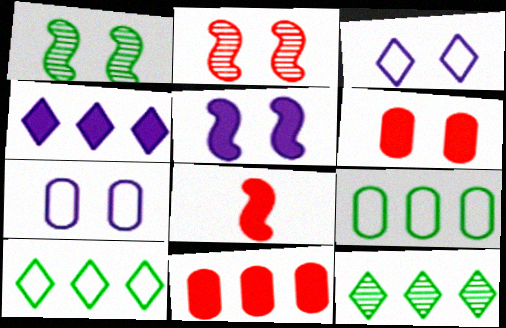[[1, 3, 6], 
[7, 8, 12]]